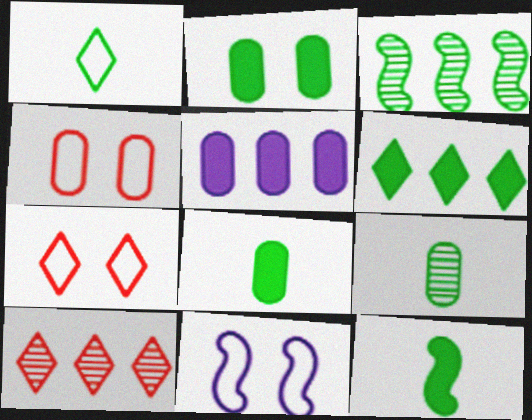[[1, 2, 3], 
[1, 9, 12], 
[2, 6, 12], 
[4, 5, 9], 
[8, 10, 11]]